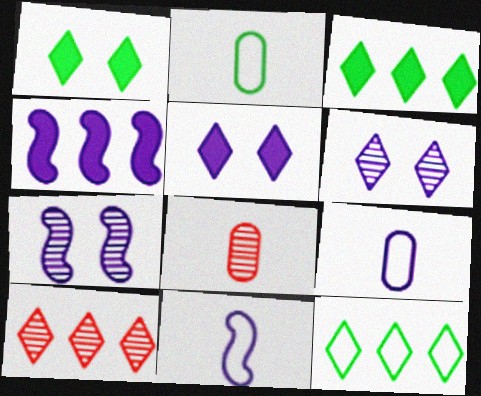[[4, 6, 9], 
[4, 7, 11]]